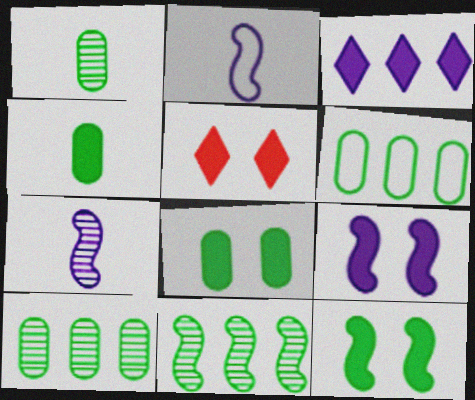[[1, 6, 8], 
[2, 5, 10], 
[5, 6, 7], 
[5, 8, 9]]